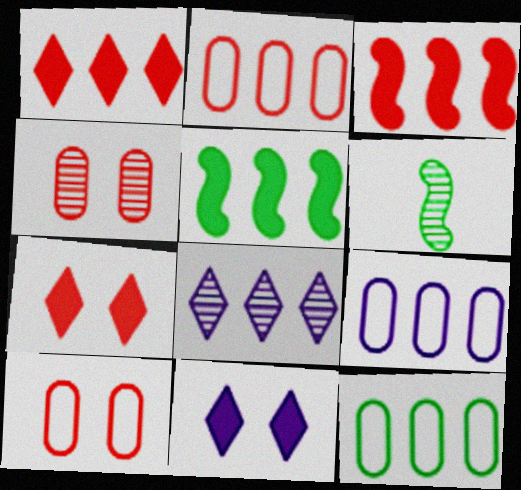[[2, 5, 8], 
[2, 6, 11], 
[2, 9, 12], 
[3, 8, 12], 
[4, 6, 8], 
[6, 7, 9]]